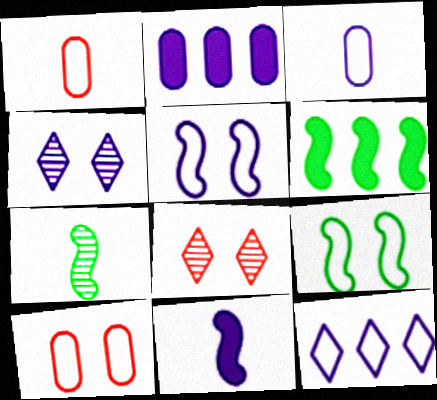[[1, 4, 6], 
[1, 9, 12], 
[3, 5, 12], 
[3, 6, 8], 
[6, 7, 9]]